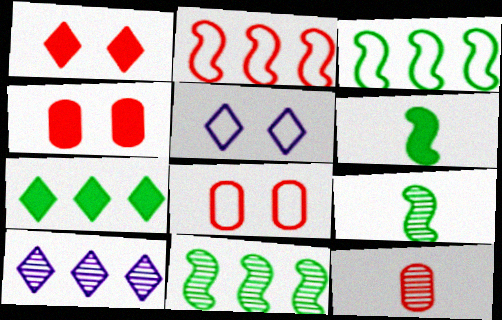[[1, 2, 12], 
[6, 8, 10]]